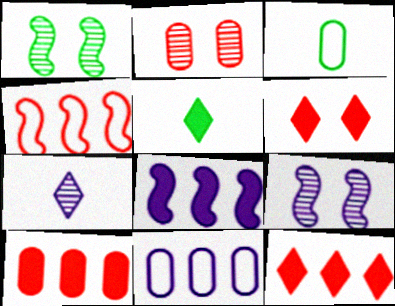[[3, 9, 12]]